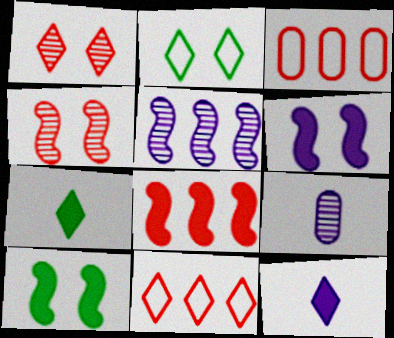[[2, 8, 9], 
[9, 10, 11]]